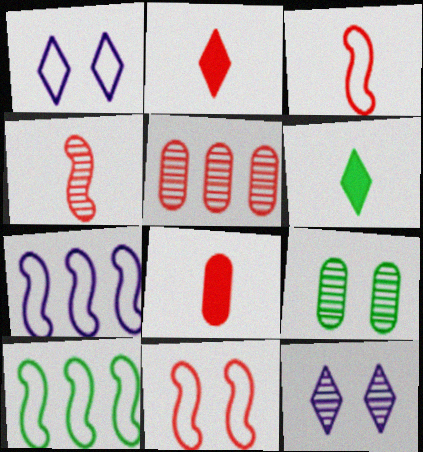[[2, 5, 11], 
[2, 7, 9], 
[6, 9, 10], 
[8, 10, 12]]